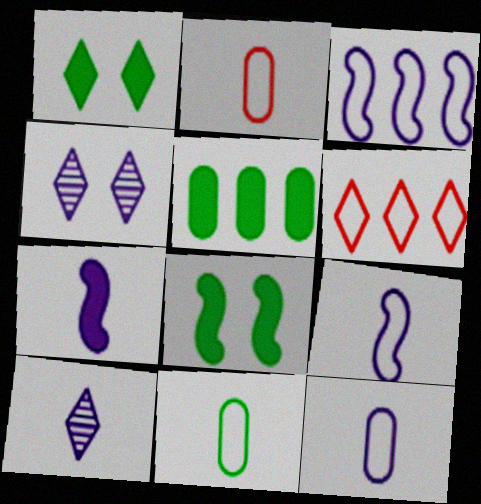[[1, 6, 10], 
[2, 11, 12], 
[7, 10, 12]]